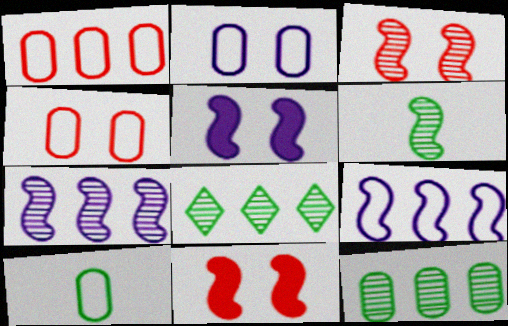[[1, 2, 10], 
[3, 6, 7], 
[6, 9, 11]]